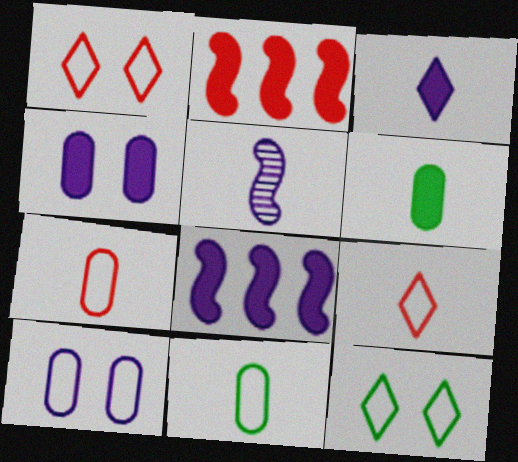[[3, 4, 8], 
[5, 6, 9]]